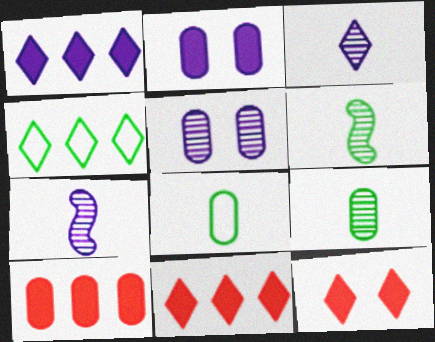[[3, 4, 12], 
[5, 8, 10]]